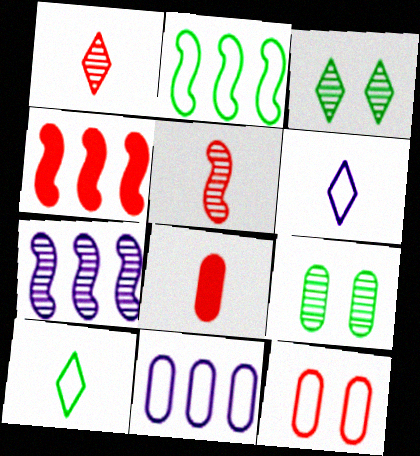[[1, 4, 12], 
[1, 7, 9], 
[2, 4, 7], 
[2, 6, 12], 
[4, 6, 9], 
[8, 9, 11]]